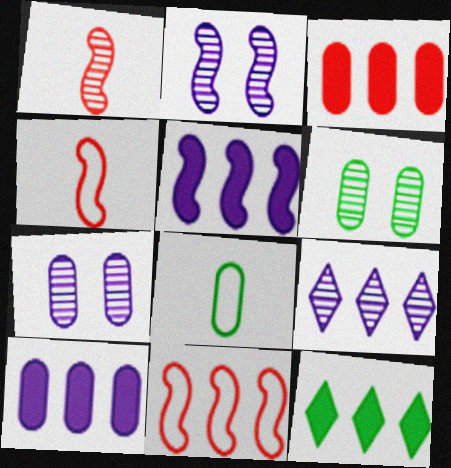[[1, 6, 9], 
[3, 5, 12], 
[3, 7, 8], 
[4, 7, 12]]